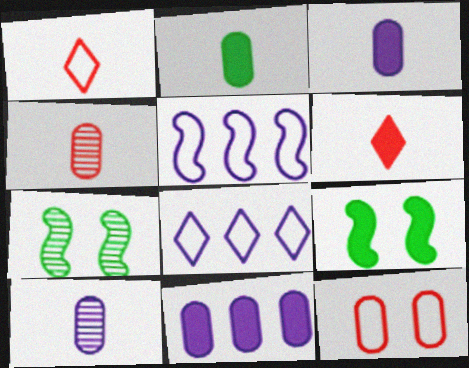[[1, 7, 11], 
[4, 8, 9], 
[6, 9, 11]]